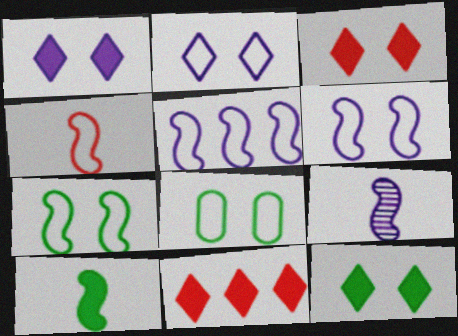[[1, 3, 12], 
[4, 5, 7], 
[4, 9, 10], 
[8, 9, 11]]